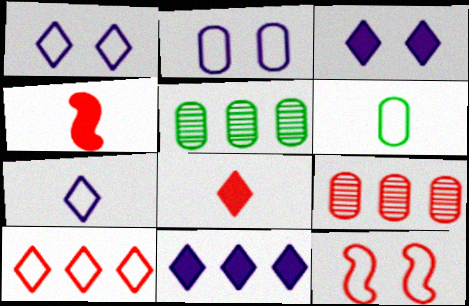[[1, 4, 5], 
[8, 9, 12]]